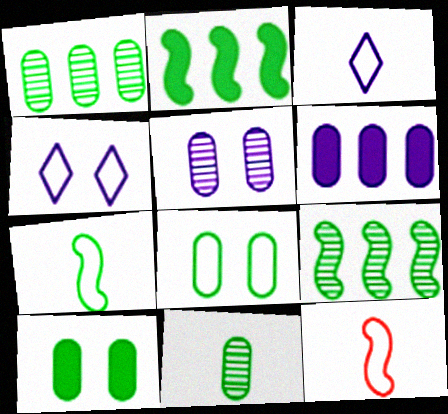[]